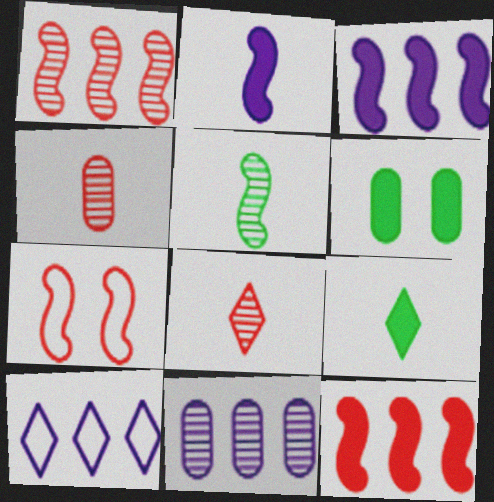[[3, 5, 7], 
[3, 10, 11], 
[7, 9, 11]]